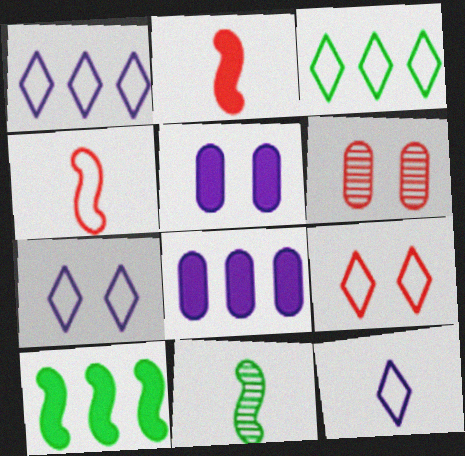[[1, 7, 12], 
[3, 9, 12], 
[6, 10, 12], 
[8, 9, 11]]